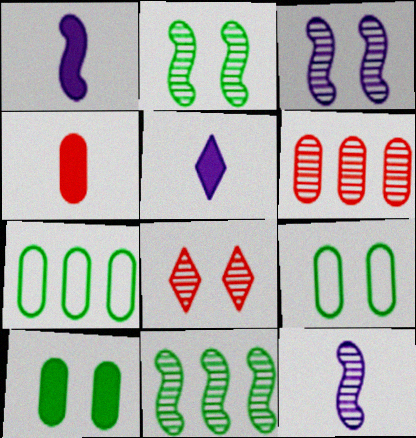[[1, 7, 8]]